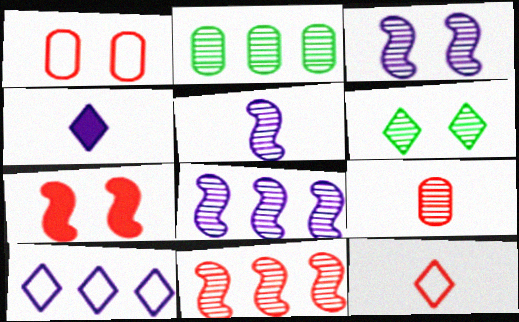[[3, 5, 8], 
[6, 8, 9]]